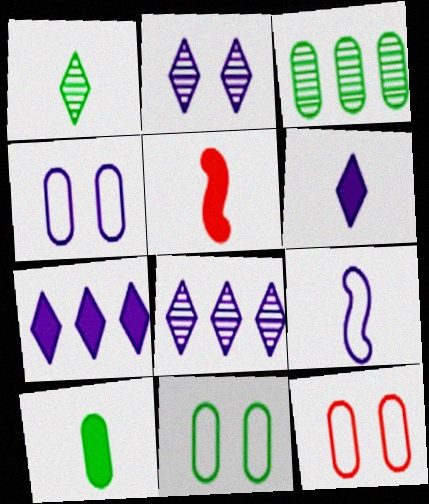[[3, 10, 11], 
[4, 11, 12], 
[5, 6, 10], 
[5, 8, 11]]